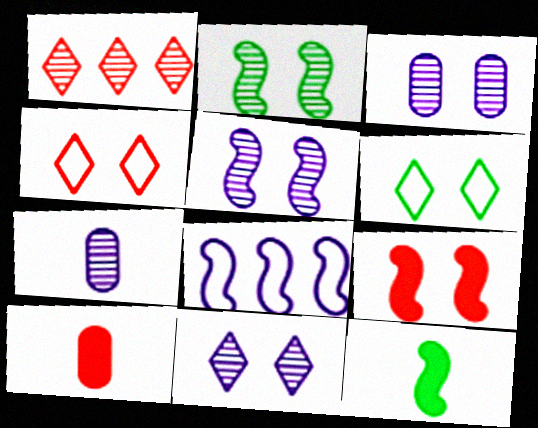[[1, 2, 7], 
[3, 5, 11], 
[3, 6, 9]]